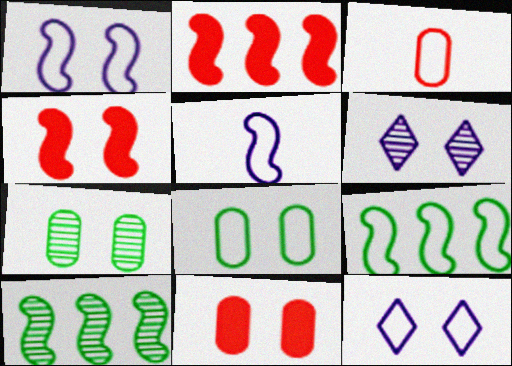[[3, 9, 12], 
[4, 5, 10], 
[4, 6, 8], 
[4, 7, 12]]